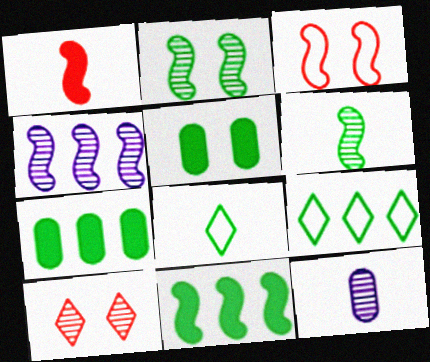[[1, 8, 12], 
[2, 7, 8], 
[5, 6, 9]]